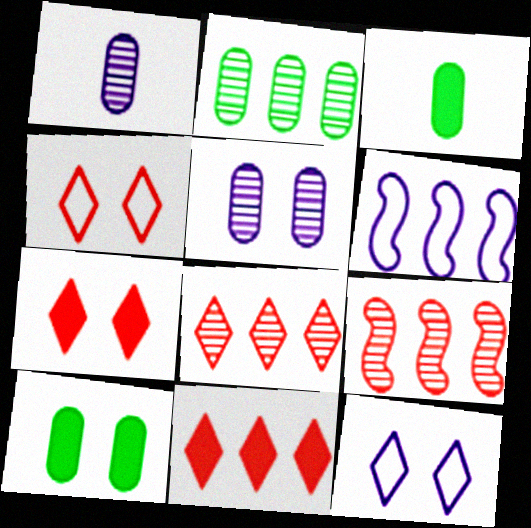[[2, 6, 11], 
[3, 9, 12]]